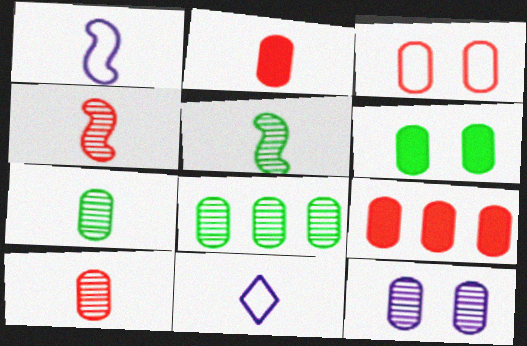[[2, 5, 11], 
[3, 6, 12], 
[3, 9, 10], 
[8, 10, 12]]